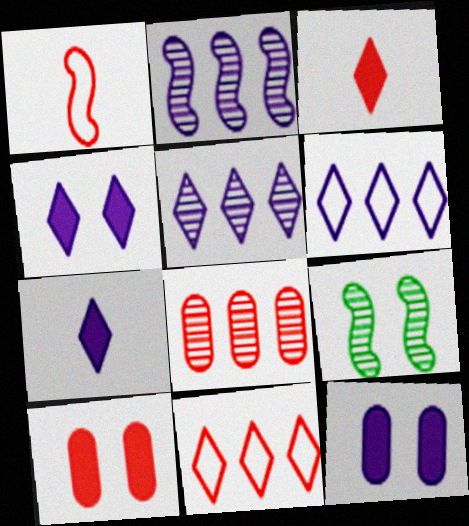[]